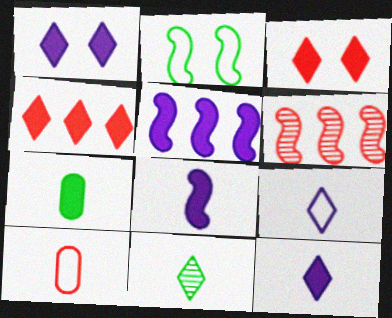[[2, 6, 8], 
[3, 5, 7], 
[3, 6, 10], 
[8, 10, 11]]